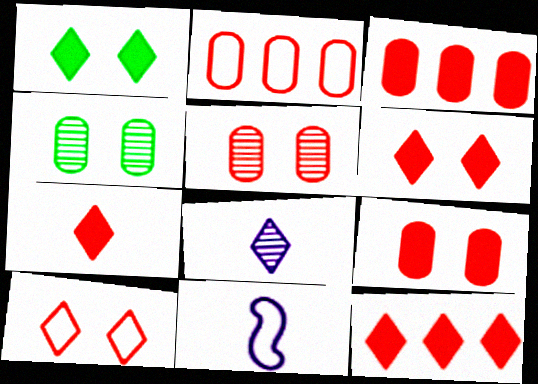[[4, 11, 12], 
[6, 7, 12]]